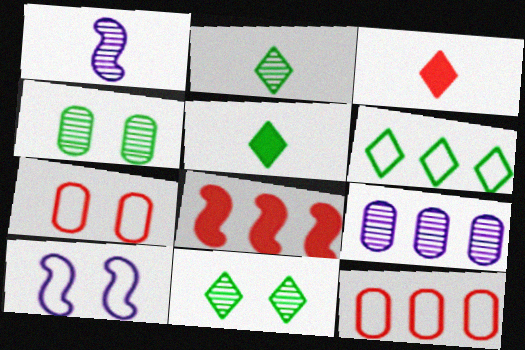[[5, 6, 11], 
[6, 8, 9]]